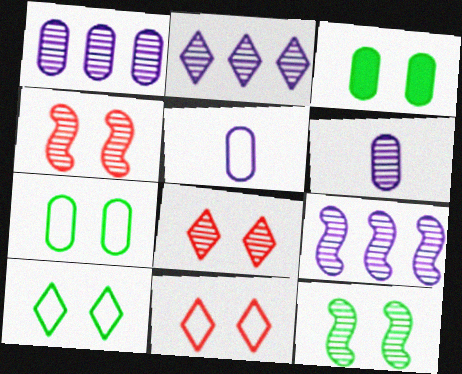[[1, 2, 9], 
[3, 10, 12]]